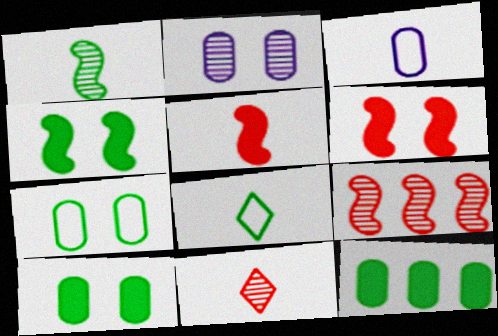[]